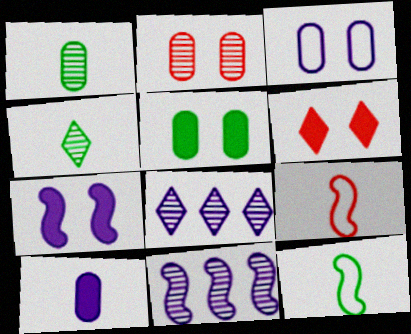[[2, 3, 5], 
[2, 4, 11], 
[4, 9, 10], 
[5, 6, 7], 
[5, 8, 9]]